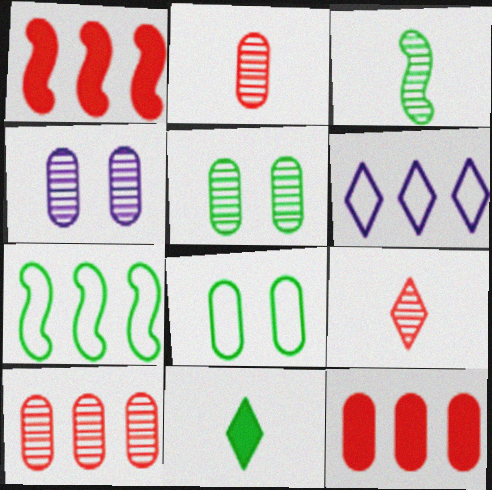[[5, 7, 11]]